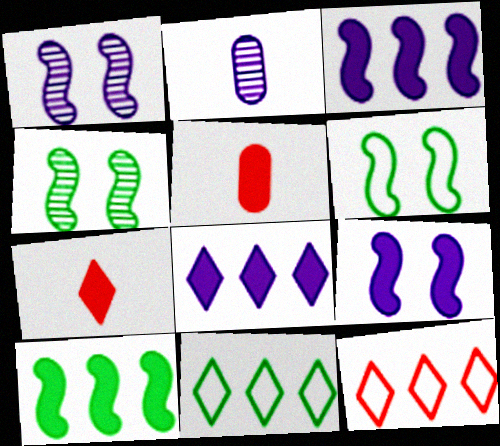[[1, 5, 11]]